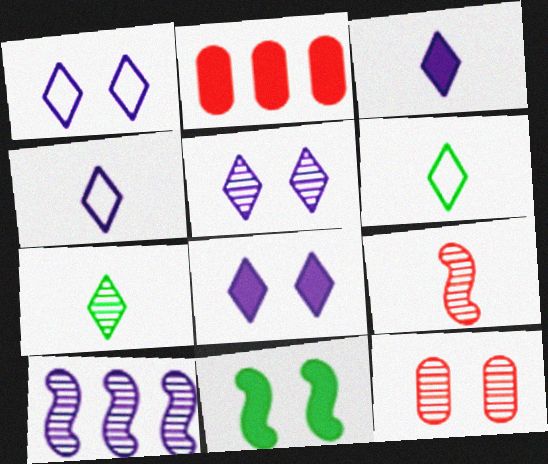[[1, 5, 8], 
[1, 11, 12], 
[2, 3, 11], 
[7, 10, 12]]